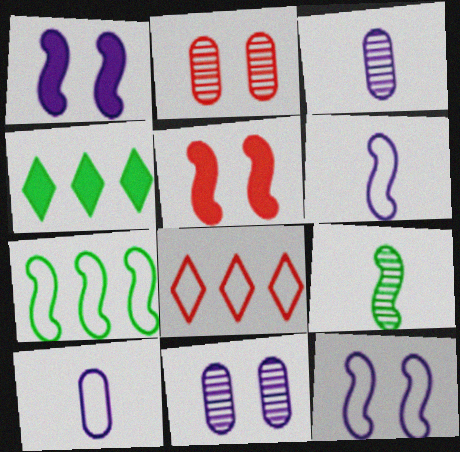[[2, 4, 6]]